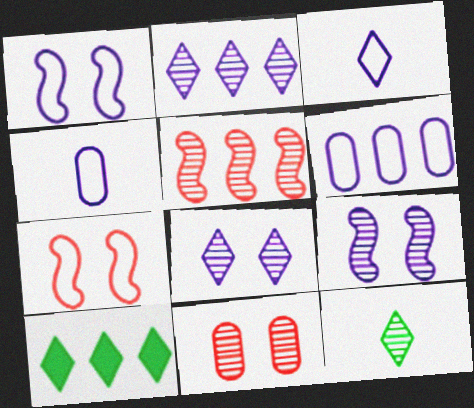[[1, 3, 6], 
[5, 6, 10]]